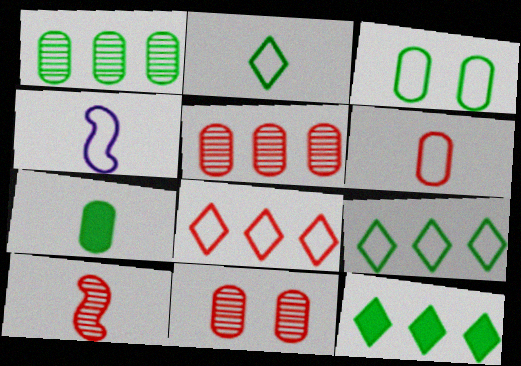[[1, 3, 7], 
[2, 4, 6], 
[3, 4, 8], 
[4, 11, 12]]